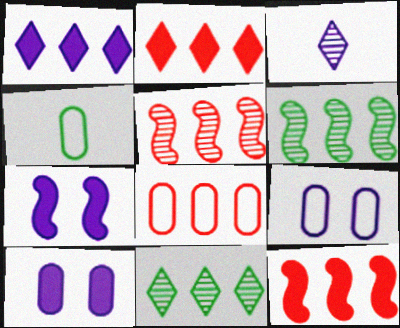[[1, 6, 8], 
[2, 5, 8], 
[4, 8, 9]]